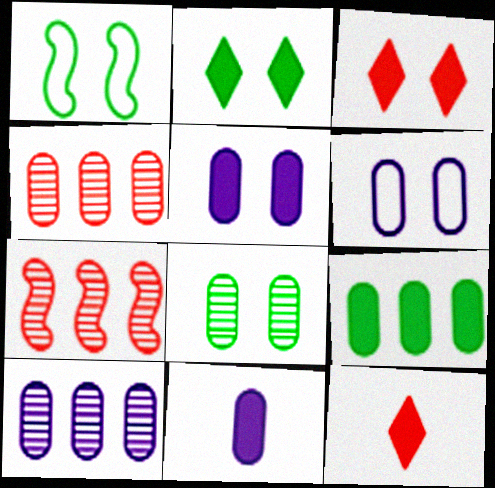[[1, 2, 8], 
[1, 10, 12], 
[6, 10, 11]]